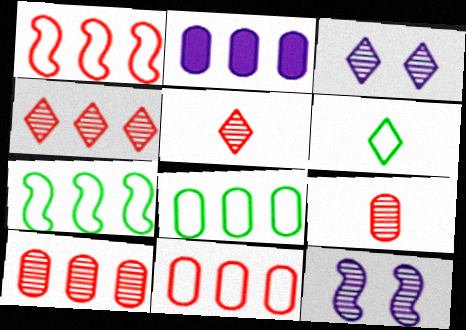[[2, 4, 7], 
[2, 8, 10]]